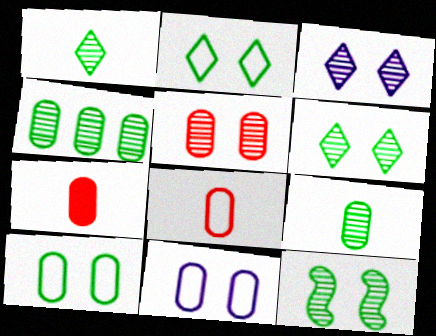[[1, 4, 12], 
[3, 5, 12], 
[4, 7, 11]]